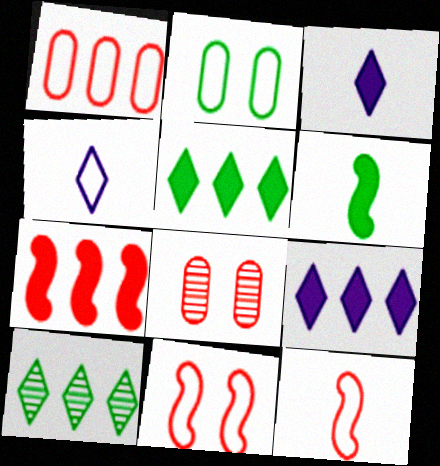[[2, 6, 10]]